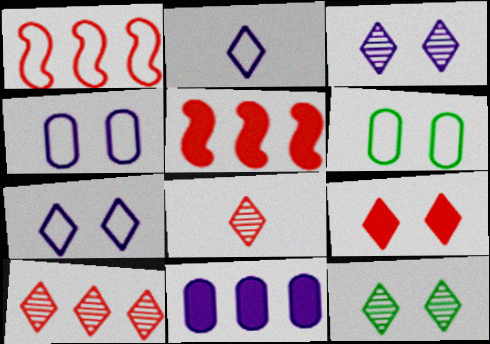[[1, 2, 6], 
[7, 9, 12]]